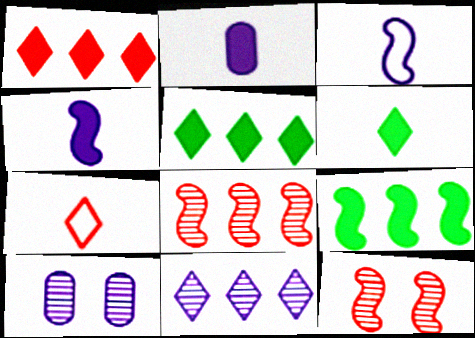[[3, 9, 12], 
[7, 9, 10]]